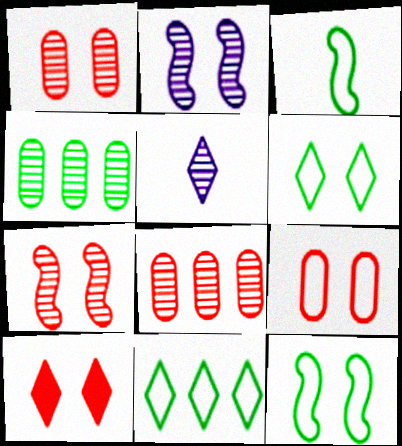[[4, 5, 7], 
[5, 10, 11], 
[7, 9, 10]]